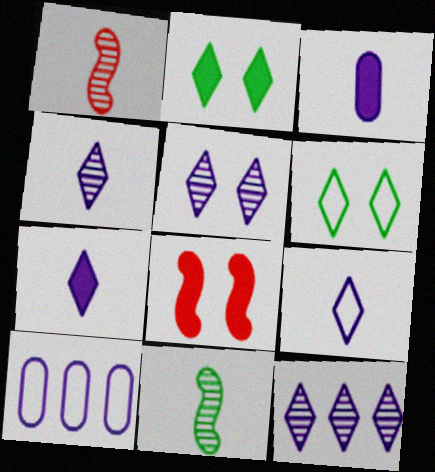[[1, 2, 10], 
[4, 5, 12], 
[4, 7, 9]]